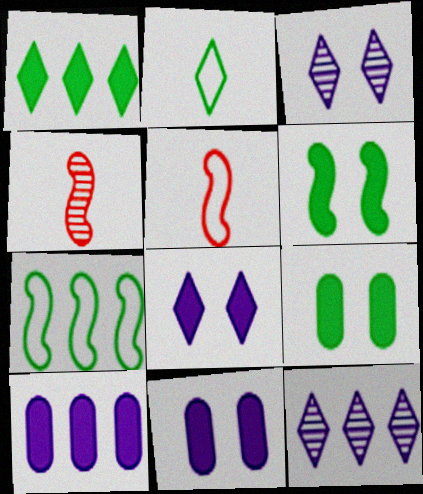[[5, 9, 12]]